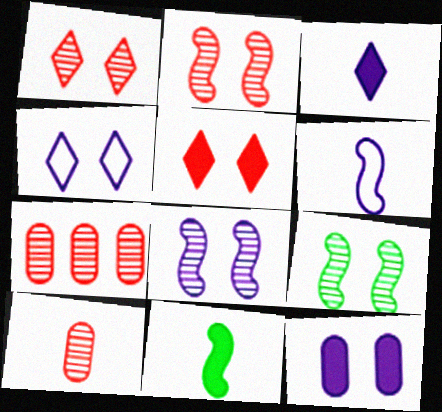[[2, 8, 9], 
[4, 7, 11], 
[4, 8, 12]]